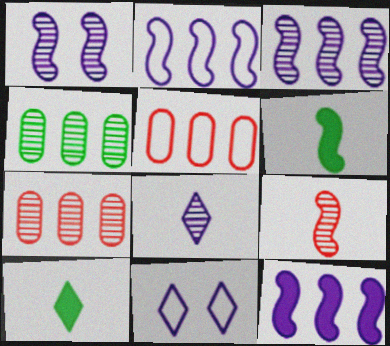[[1, 5, 10], 
[2, 3, 12], 
[6, 7, 11]]